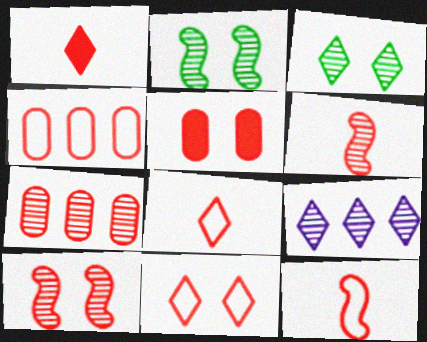[[1, 4, 10], 
[4, 11, 12], 
[5, 10, 11]]